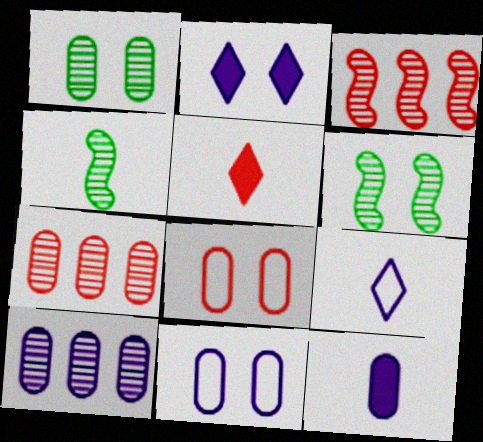[[2, 6, 8], 
[3, 5, 8], 
[10, 11, 12]]